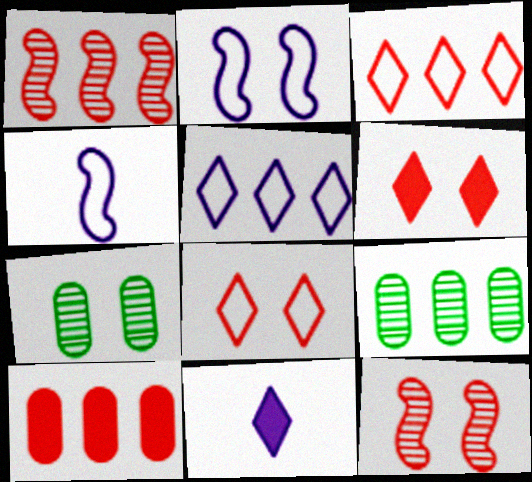[[1, 3, 10], 
[2, 6, 7], 
[4, 6, 9]]